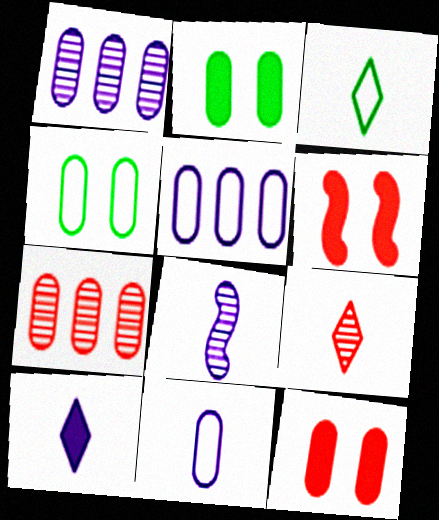[[1, 3, 6], 
[2, 7, 11], 
[3, 9, 10], 
[8, 10, 11]]